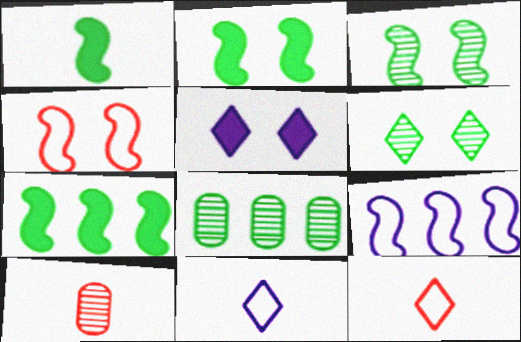[[1, 2, 7], 
[1, 10, 11]]